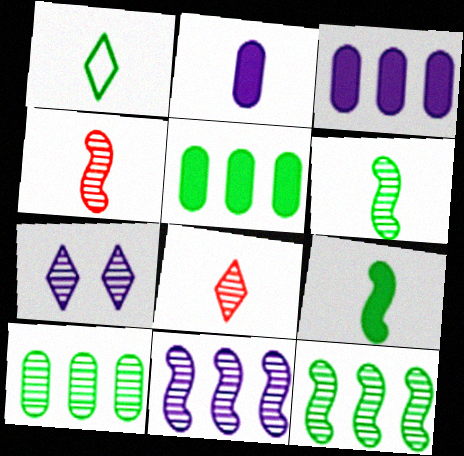[[1, 2, 4], 
[4, 7, 10]]